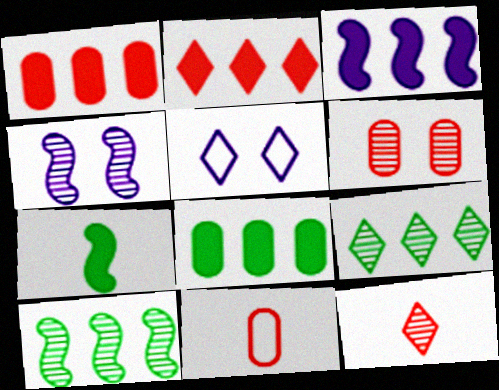[[1, 6, 11], 
[2, 3, 8]]